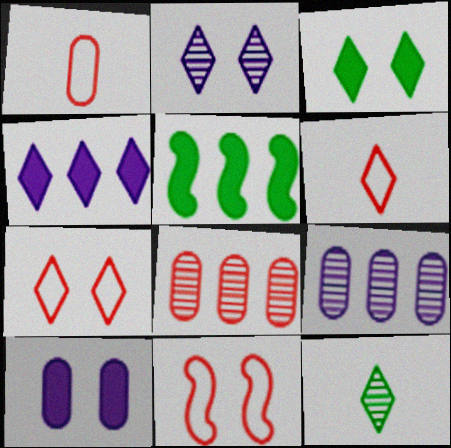[[1, 2, 5], 
[2, 3, 7], 
[4, 7, 12]]